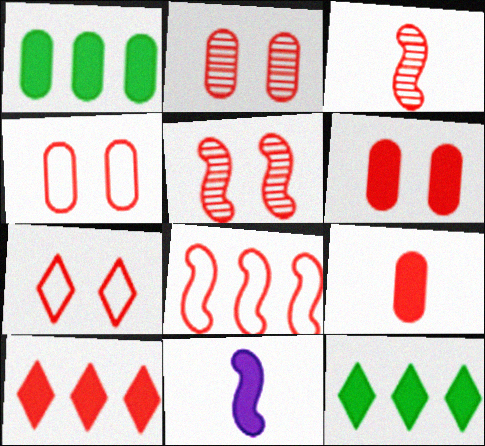[[2, 4, 6], 
[3, 4, 10], 
[5, 6, 7], 
[6, 11, 12]]